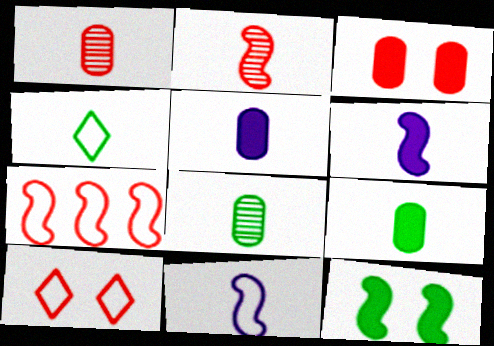[[1, 4, 6], 
[2, 4, 5]]